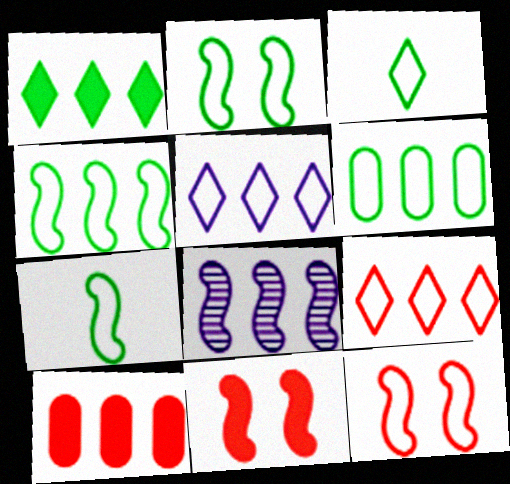[[2, 3, 6], 
[2, 4, 7], 
[7, 8, 11]]